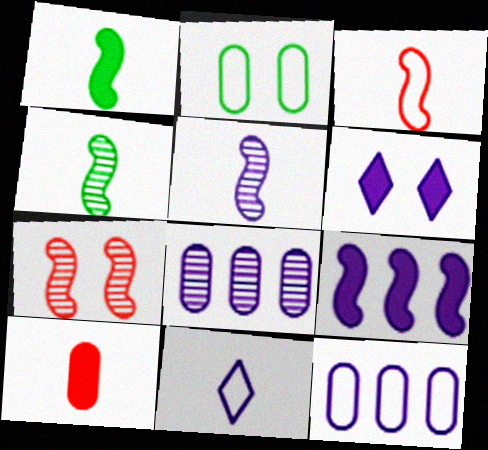[[1, 3, 5], 
[2, 6, 7], 
[2, 8, 10], 
[4, 10, 11], 
[5, 6, 12]]